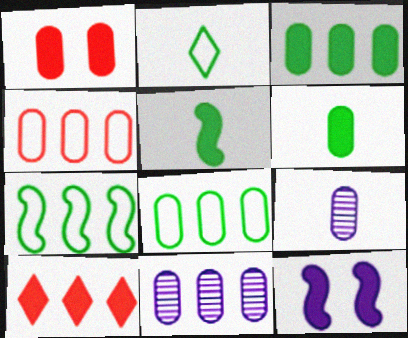[[1, 8, 9], 
[3, 4, 11], 
[6, 10, 12], 
[7, 10, 11]]